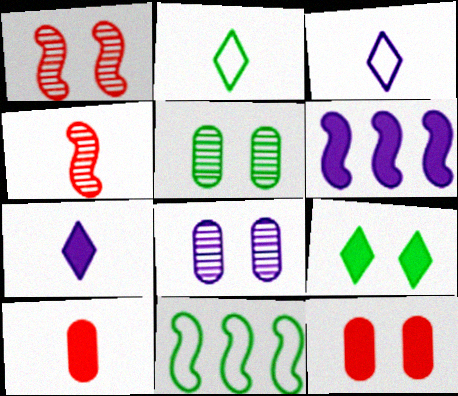[[3, 6, 8], 
[6, 9, 10]]